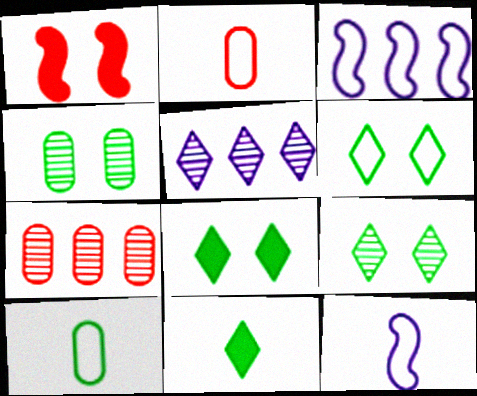[[1, 5, 10], 
[2, 3, 6], 
[6, 8, 9], 
[7, 8, 12]]